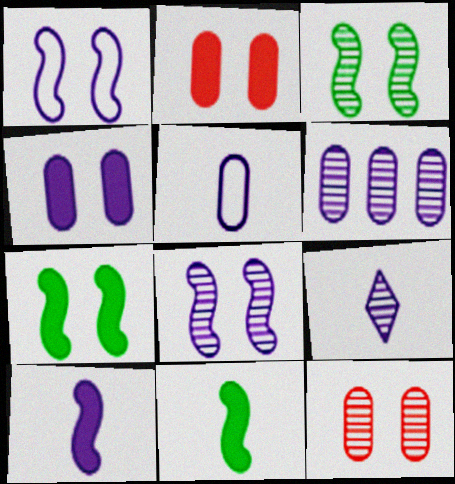[[4, 5, 6], 
[5, 9, 10], 
[6, 8, 9]]